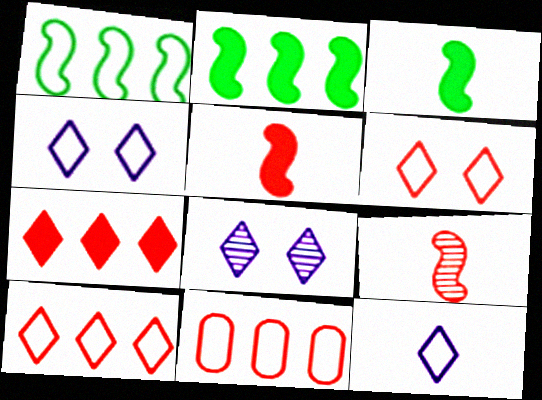[[3, 8, 11]]